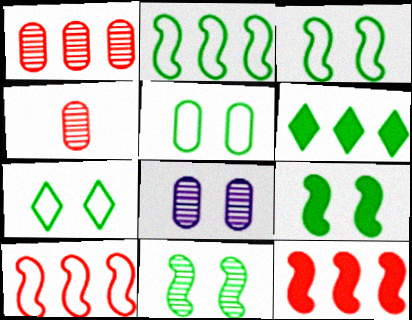[[3, 5, 7], 
[3, 9, 11]]